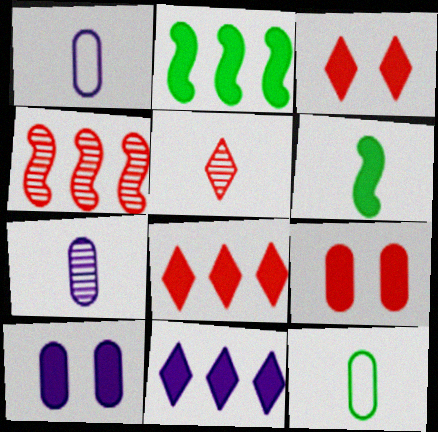[[1, 5, 6], 
[6, 8, 10], 
[6, 9, 11]]